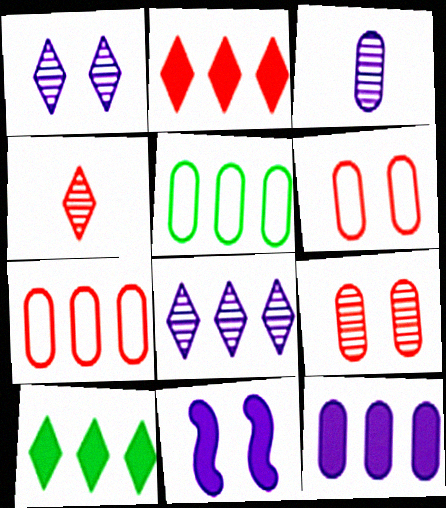[[4, 5, 11]]